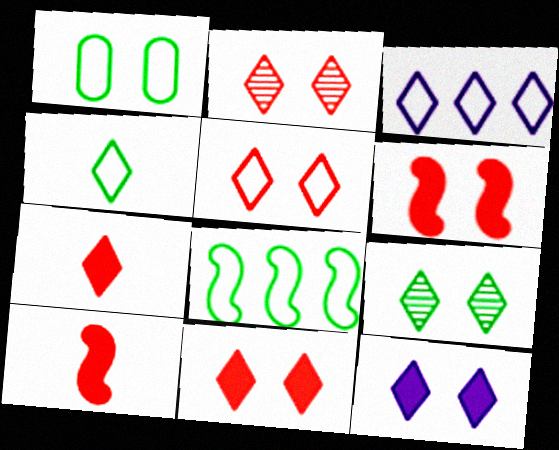[[1, 4, 8], 
[2, 5, 11], 
[3, 4, 5], 
[3, 7, 9], 
[5, 9, 12]]